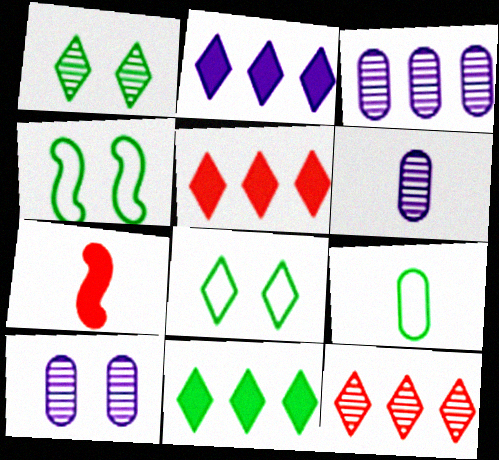[[2, 5, 11], 
[3, 6, 10], 
[3, 7, 8], 
[4, 5, 6]]